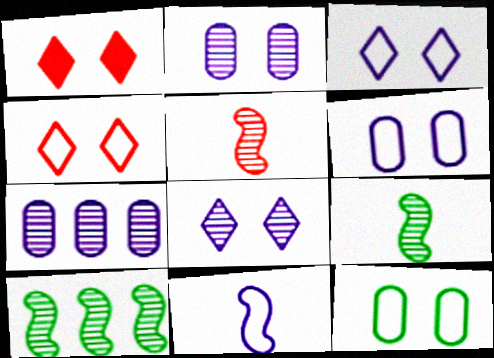[]